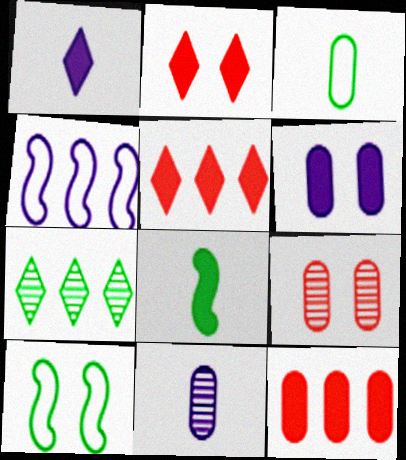[[4, 7, 12], 
[5, 6, 8], 
[5, 10, 11]]